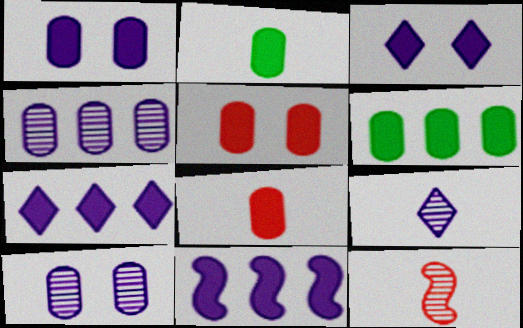[[1, 6, 8]]